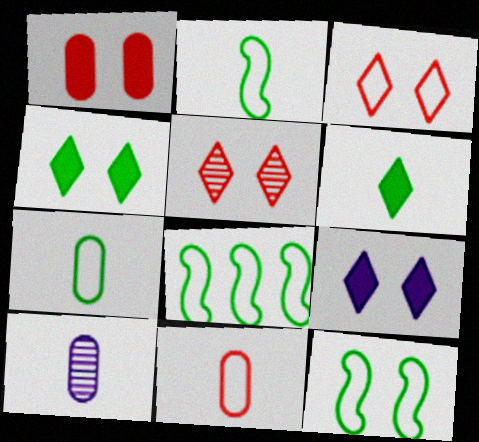[[2, 8, 12]]